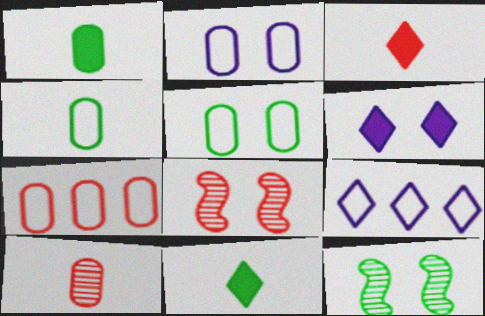[[1, 8, 9], 
[2, 4, 7], 
[3, 7, 8], 
[5, 6, 8]]